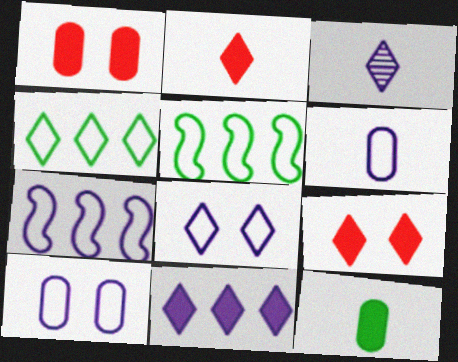[[1, 3, 5], 
[3, 4, 9], 
[3, 8, 11], 
[6, 7, 8]]